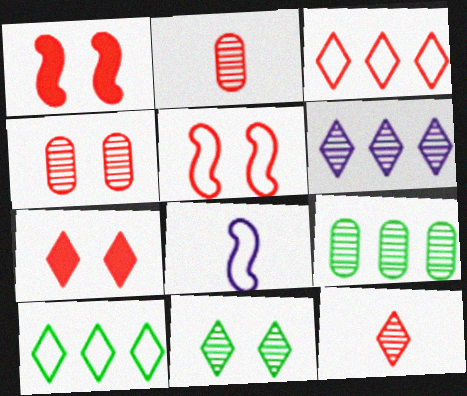[[1, 2, 3], 
[3, 7, 12], 
[4, 5, 7], 
[6, 11, 12], 
[7, 8, 9]]